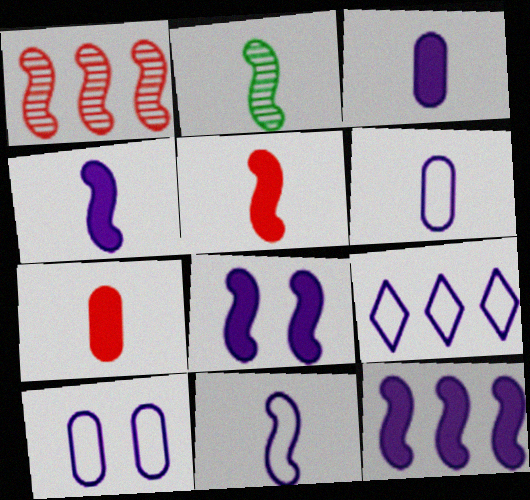[[2, 5, 11], 
[4, 8, 12], 
[9, 10, 11]]